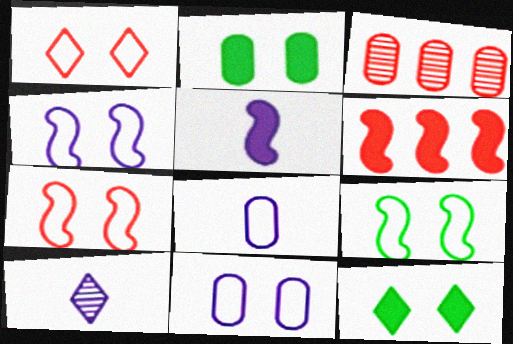[[1, 9, 11], 
[2, 3, 8], 
[4, 7, 9], 
[5, 8, 10]]